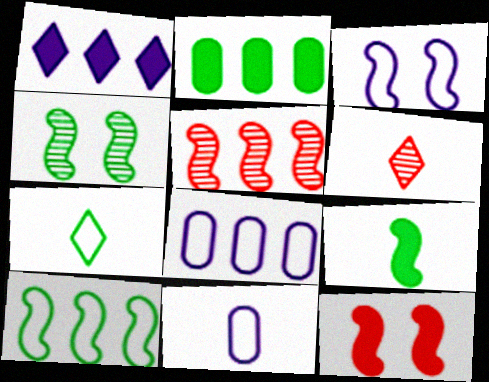[[2, 3, 6], 
[2, 4, 7], 
[3, 4, 12], 
[3, 5, 9], 
[4, 9, 10], 
[6, 9, 11]]